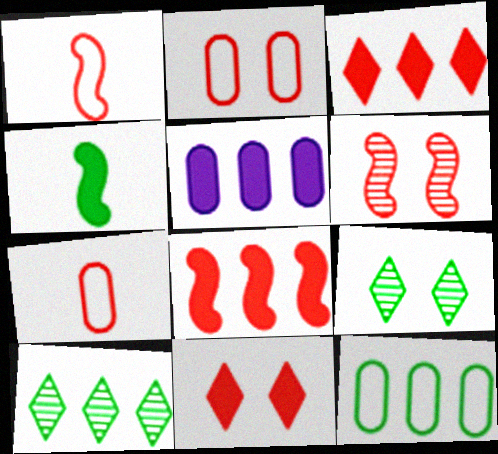[[1, 5, 9], 
[1, 6, 8], 
[2, 6, 11], 
[3, 6, 7], 
[4, 5, 11], 
[4, 9, 12]]